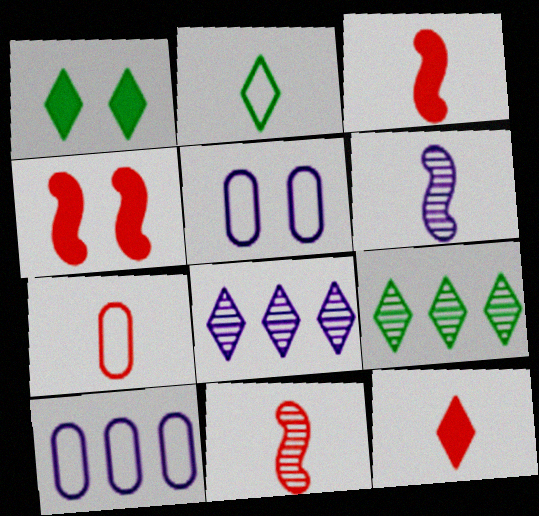[[1, 2, 9], 
[1, 10, 11], 
[3, 5, 9], 
[7, 11, 12]]